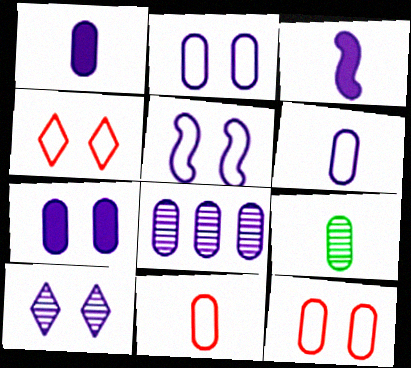[[1, 2, 8], 
[1, 9, 11], 
[5, 7, 10], 
[6, 7, 8]]